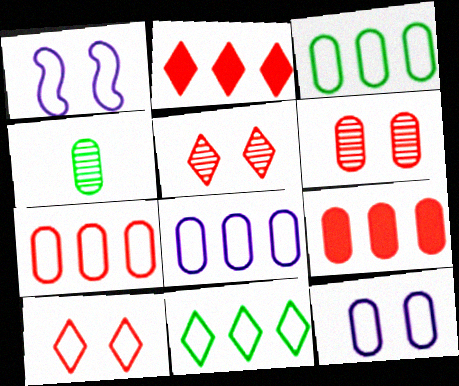[[1, 2, 4], 
[3, 7, 8], 
[4, 9, 12]]